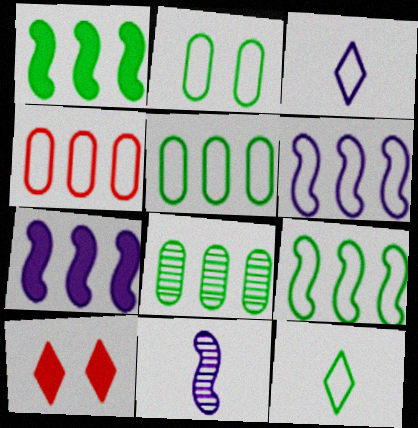[[2, 9, 12], 
[5, 10, 11]]